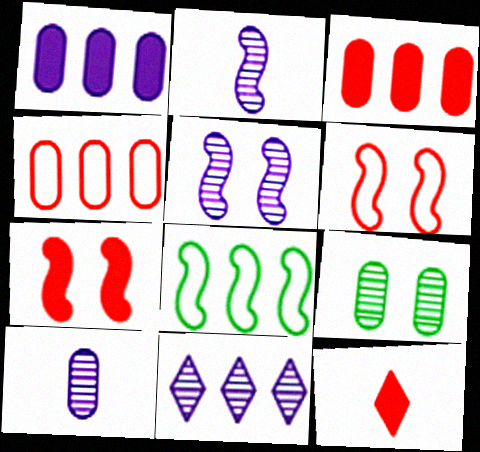[[2, 7, 8], 
[3, 7, 12], 
[3, 8, 11], 
[5, 10, 11]]